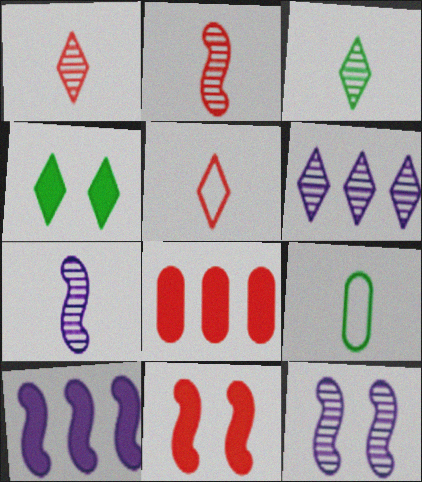[[4, 5, 6], 
[6, 9, 11]]